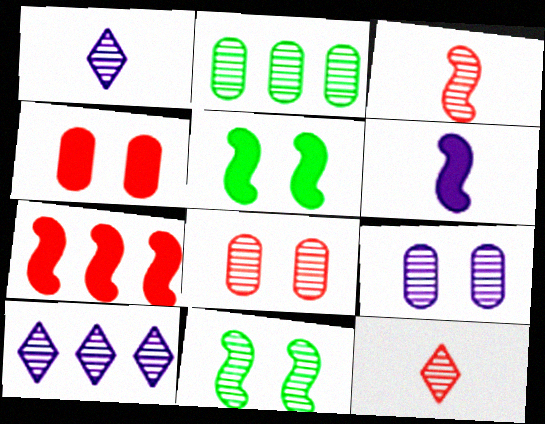[[5, 6, 7]]